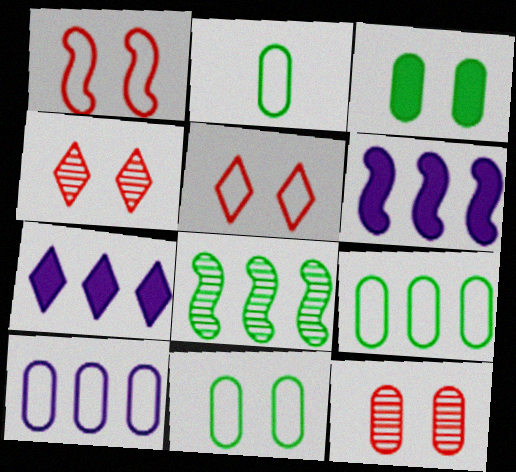[[2, 4, 6], 
[2, 9, 11]]